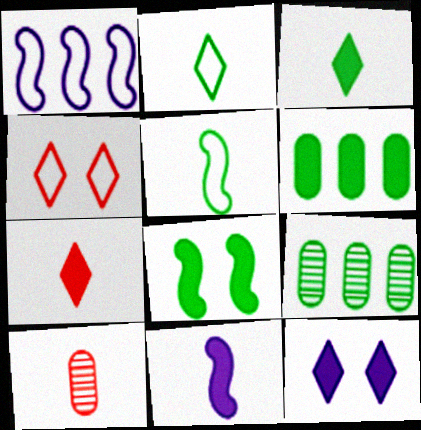[[2, 8, 9], 
[2, 10, 11], 
[3, 6, 8], 
[4, 9, 11]]